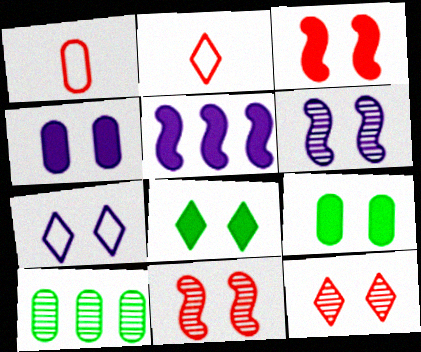[[1, 4, 10], 
[3, 4, 8], 
[4, 6, 7], 
[7, 8, 12], 
[7, 9, 11]]